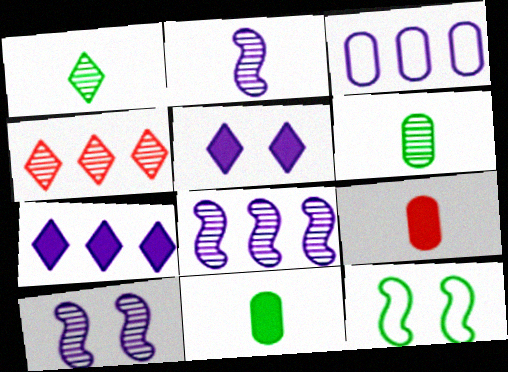[[2, 3, 5], 
[2, 8, 10], 
[3, 7, 8], 
[4, 6, 10]]